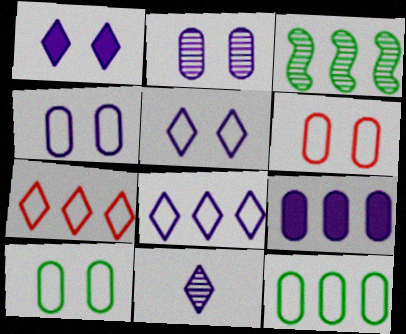[[1, 8, 11], 
[3, 7, 9], 
[4, 6, 10]]